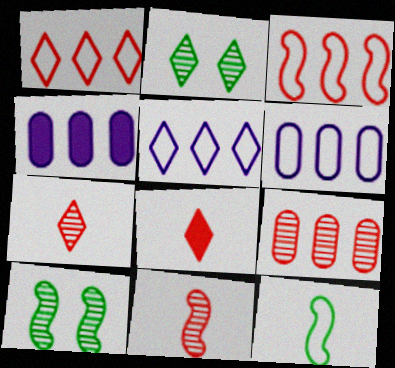[[2, 5, 8], 
[6, 8, 10]]